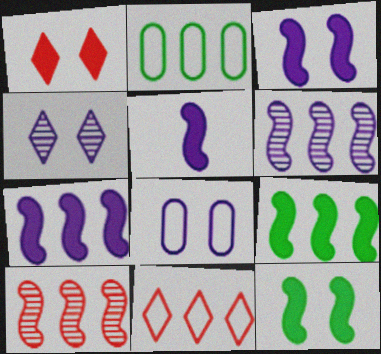[[3, 4, 8], 
[3, 5, 7]]